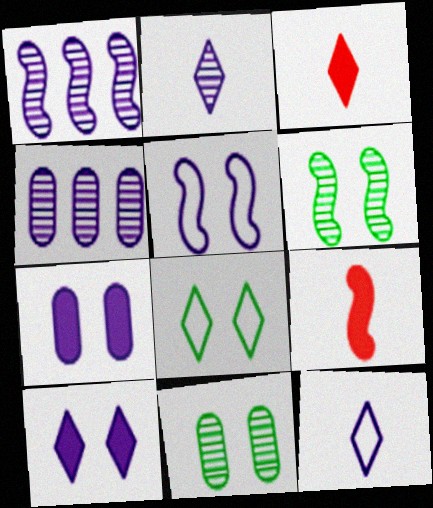[[1, 7, 12], 
[4, 8, 9]]